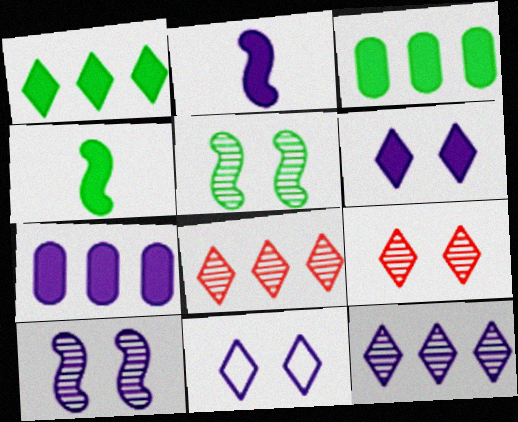[[2, 6, 7]]